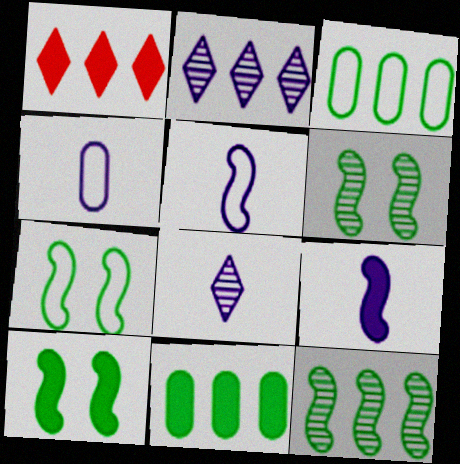[[1, 4, 6], 
[4, 8, 9], 
[6, 7, 10]]